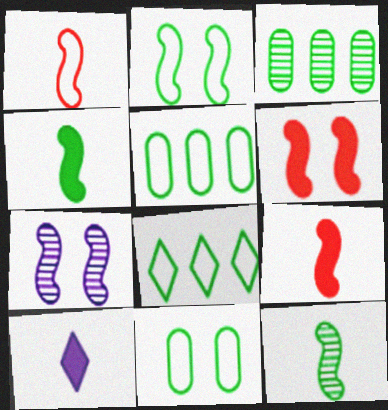[[2, 6, 7]]